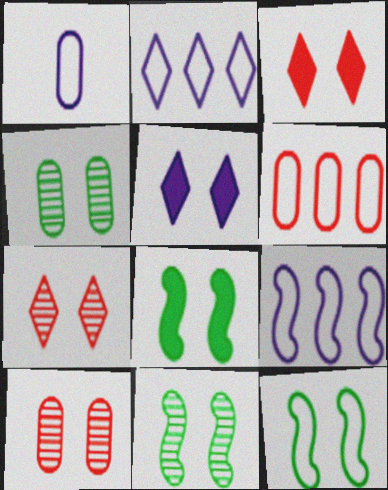[[5, 10, 12], 
[8, 11, 12]]